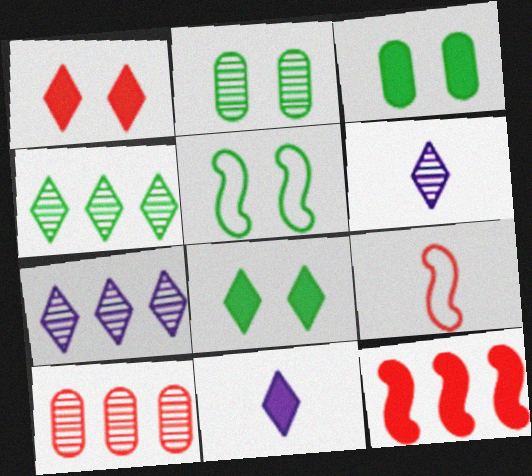[[1, 9, 10], 
[2, 5, 8], 
[3, 7, 9], 
[3, 11, 12], 
[5, 10, 11]]